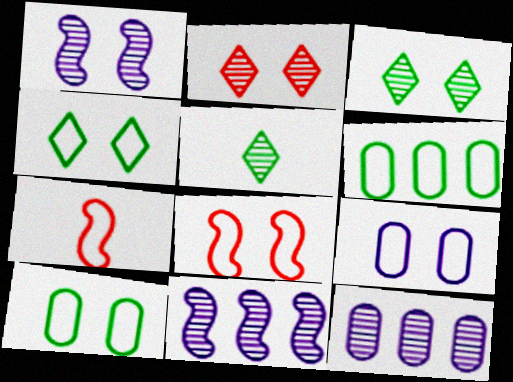[[4, 8, 9]]